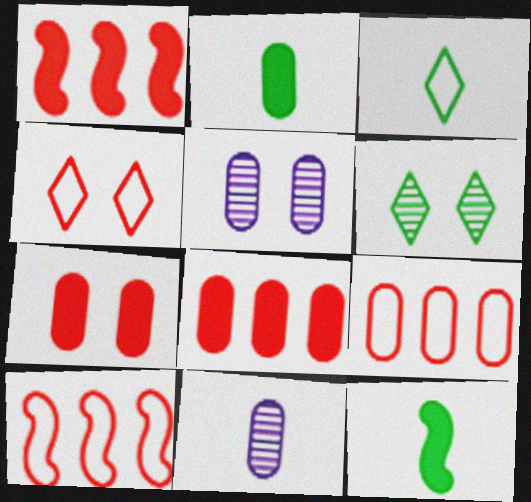[[1, 3, 5], 
[2, 5, 9]]